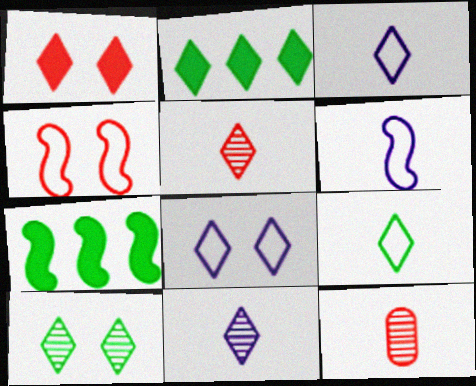[[1, 8, 10], 
[2, 5, 8], 
[2, 9, 10], 
[7, 8, 12]]